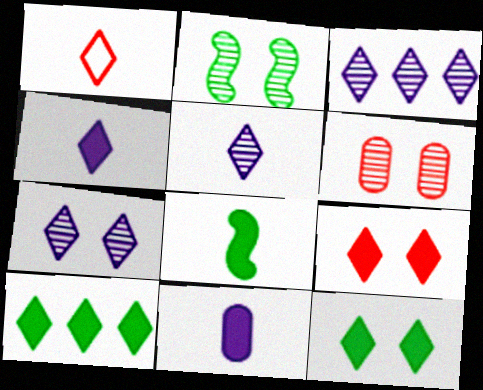[[1, 3, 12], 
[1, 7, 10], 
[2, 6, 7], 
[3, 5, 7], 
[4, 9, 10]]